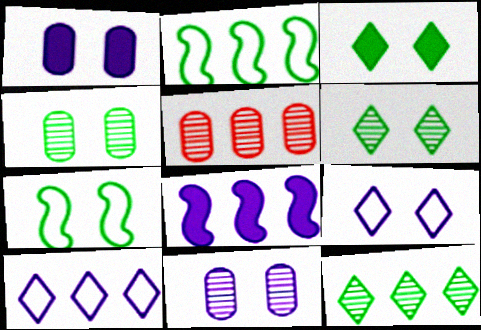[[3, 4, 7]]